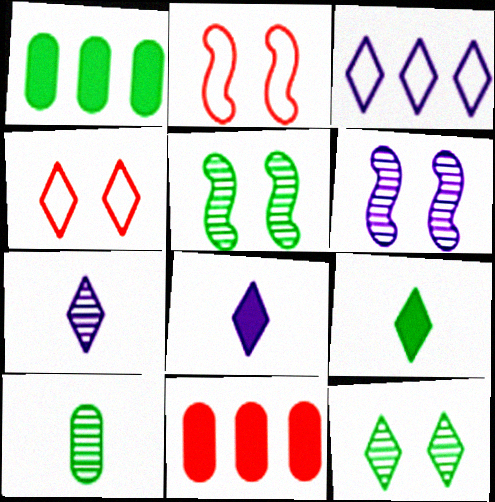[[1, 2, 7]]